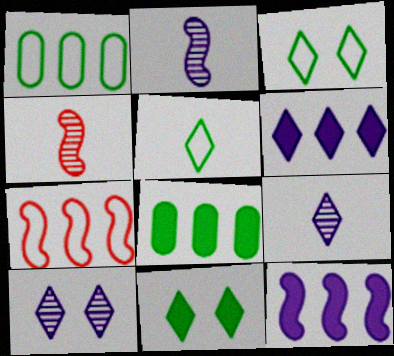[]